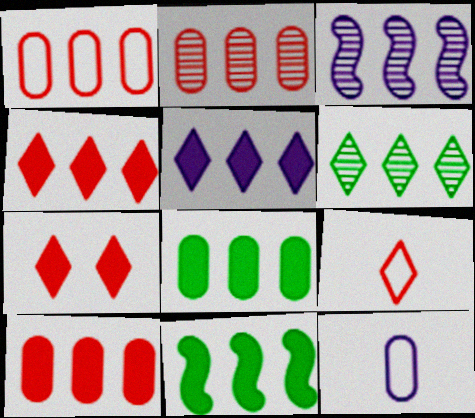[[1, 2, 10], 
[2, 3, 6], 
[5, 10, 11]]